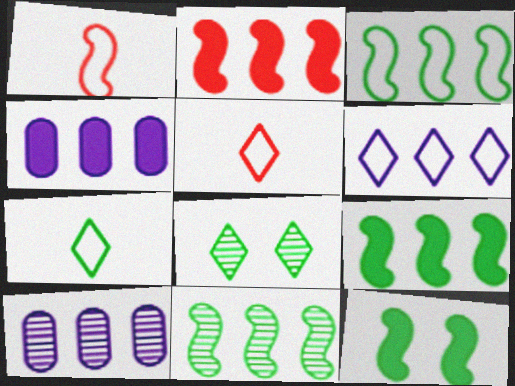[[1, 4, 8], 
[3, 9, 11], 
[5, 10, 12]]